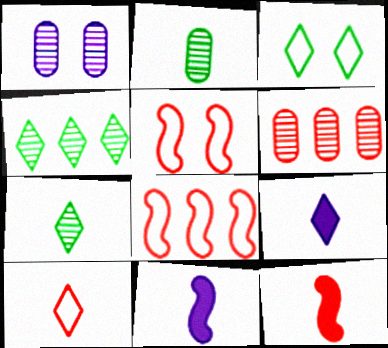[[1, 2, 6], 
[2, 10, 11], 
[3, 6, 11], 
[7, 9, 10]]